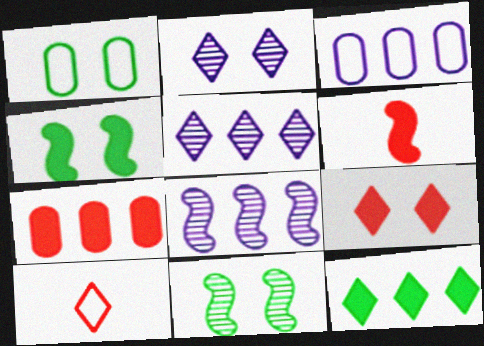[[1, 5, 6], 
[2, 10, 12], 
[6, 7, 9]]